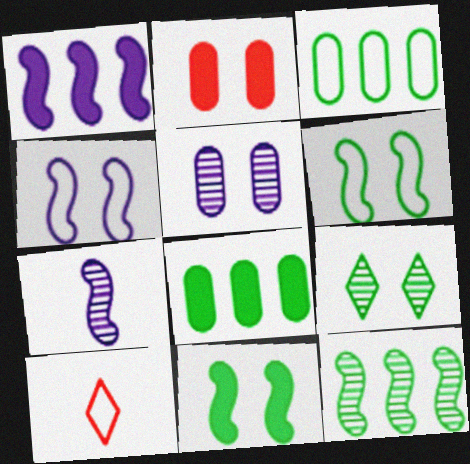[[1, 4, 7], 
[2, 4, 9], 
[3, 4, 10]]